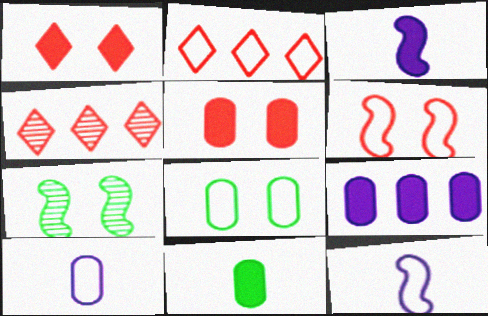[[2, 8, 12], 
[3, 4, 8], 
[5, 9, 11]]